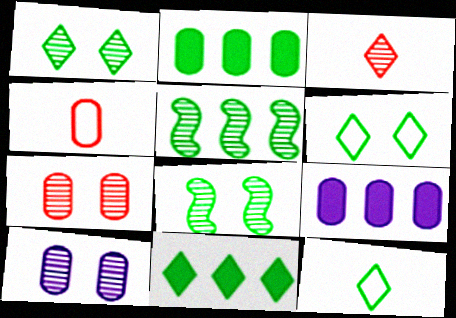[[1, 11, 12], 
[2, 4, 10], 
[2, 8, 12], 
[3, 5, 10]]